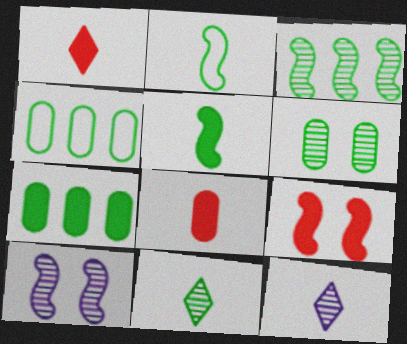[[1, 4, 10], 
[2, 8, 12], 
[3, 6, 11], 
[4, 9, 12]]